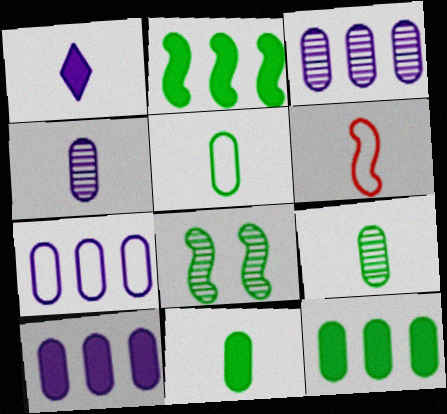[[1, 6, 9], 
[3, 7, 10], 
[5, 9, 11]]